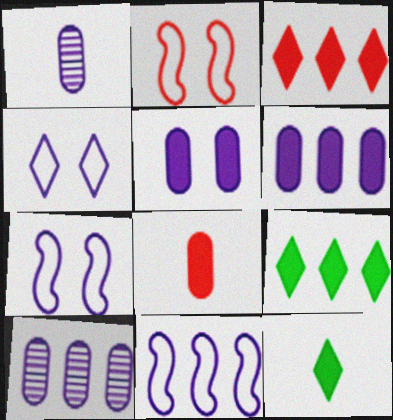[[1, 2, 9], 
[2, 10, 12]]